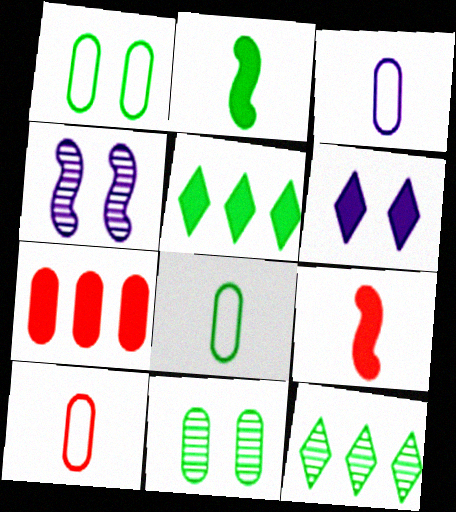[[1, 2, 12], 
[2, 6, 7], 
[3, 7, 11], 
[3, 8, 10], 
[4, 5, 10]]